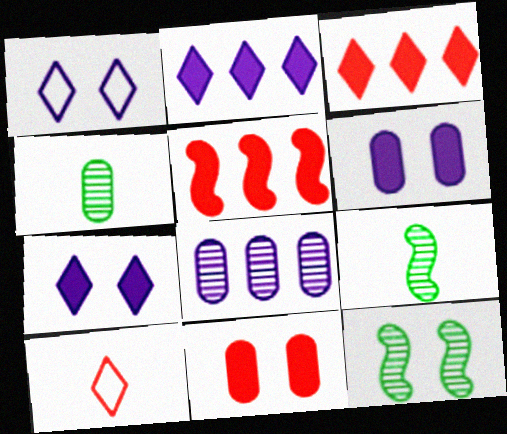[[1, 4, 5], 
[1, 11, 12]]